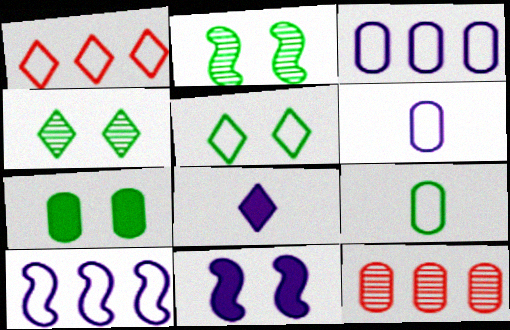[[1, 4, 8], 
[2, 5, 7], 
[6, 7, 12]]